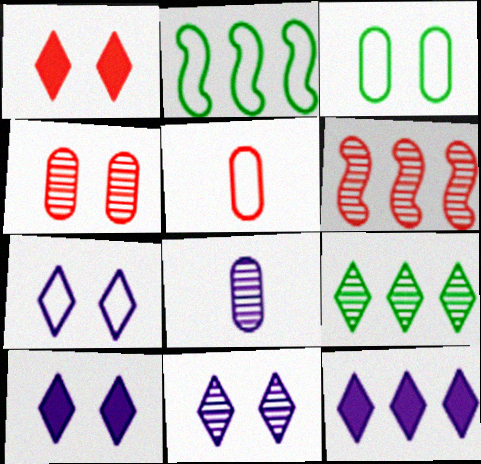[[1, 2, 8], 
[1, 5, 6], 
[2, 5, 7], 
[7, 10, 11]]